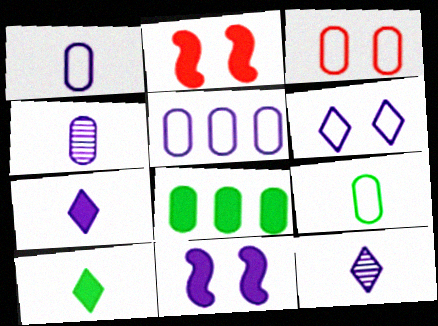[[2, 7, 8], 
[3, 4, 8], 
[3, 5, 9], 
[5, 11, 12]]